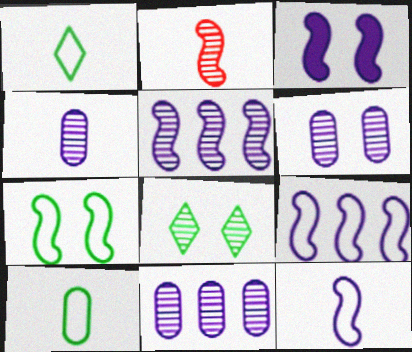[[2, 8, 11], 
[3, 5, 12], 
[4, 6, 11]]